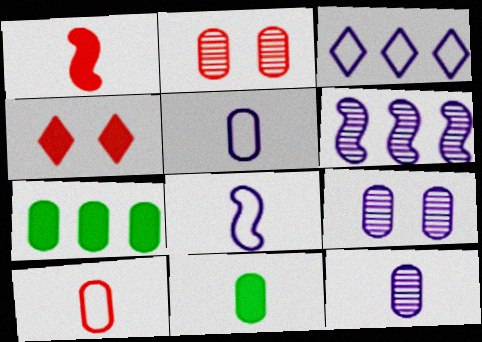[[2, 5, 7], 
[7, 9, 10], 
[10, 11, 12]]